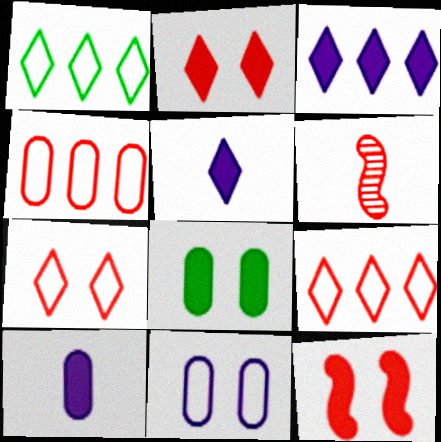[[2, 4, 6]]